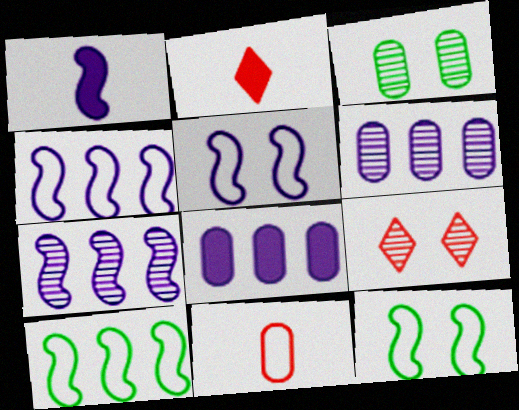[[1, 5, 7], 
[2, 3, 4], 
[2, 6, 12], 
[3, 8, 11]]